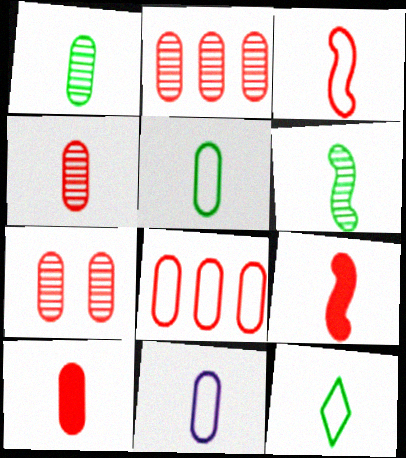[[1, 10, 11], 
[2, 4, 7], 
[3, 11, 12], 
[7, 8, 10]]